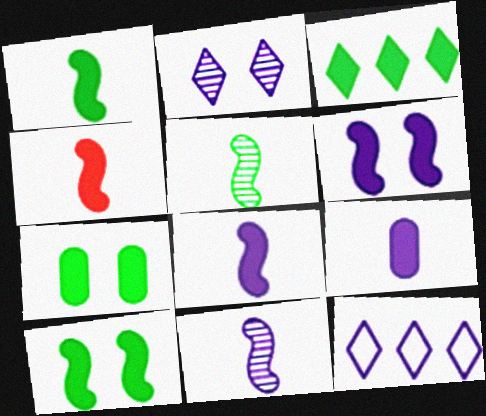[[1, 3, 7], 
[1, 4, 8]]